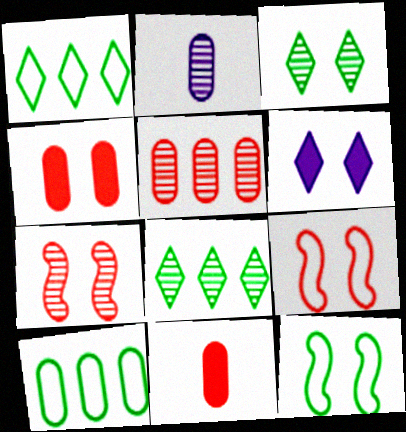[[2, 4, 10], 
[2, 7, 8]]